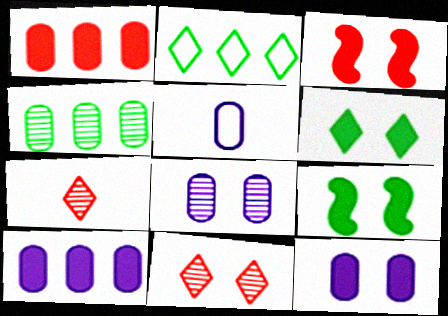[[3, 6, 12], 
[5, 8, 10]]